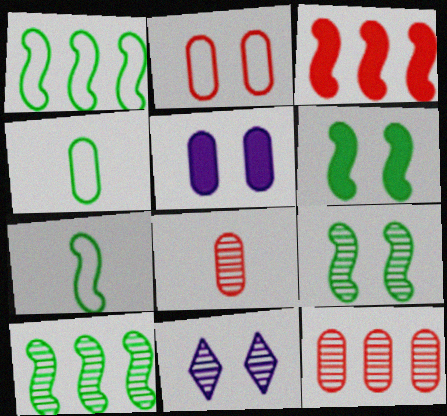[[2, 6, 11], 
[3, 4, 11], 
[4, 5, 12], 
[6, 7, 10], 
[8, 10, 11]]